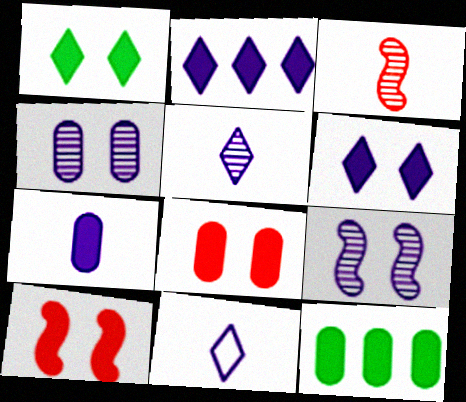[[7, 8, 12]]